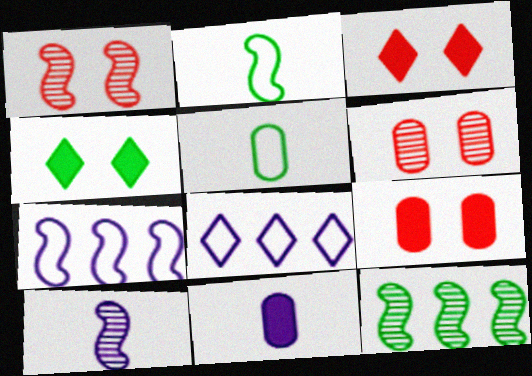[[1, 10, 12], 
[4, 5, 12]]